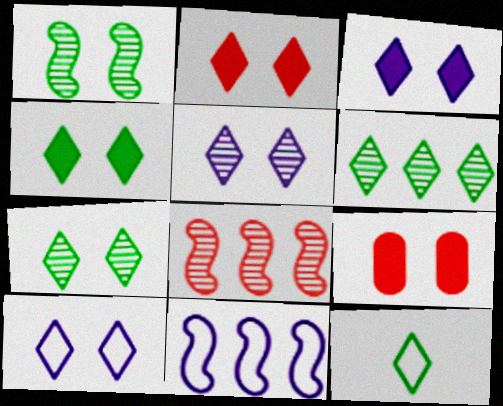[[1, 9, 10], 
[2, 3, 4], 
[2, 7, 10], 
[3, 5, 10], 
[4, 6, 12]]